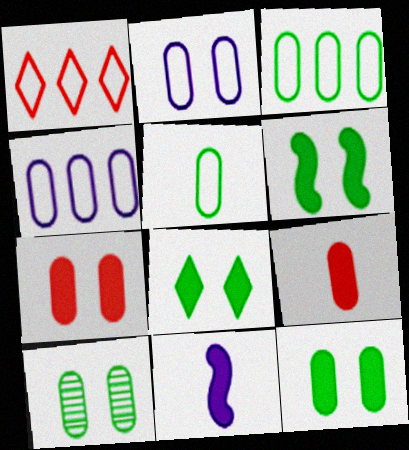[[1, 10, 11], 
[2, 7, 10], 
[4, 9, 10], 
[6, 8, 12]]